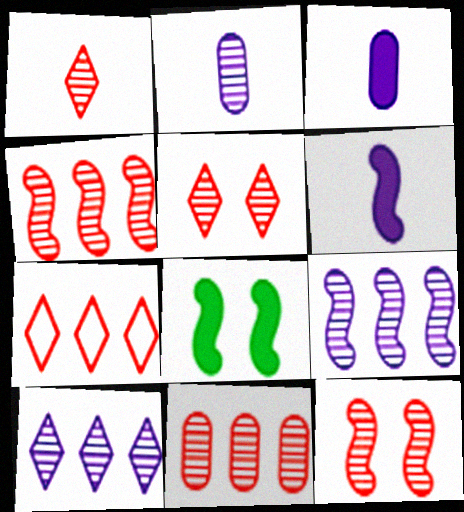[[1, 11, 12], 
[2, 7, 8]]